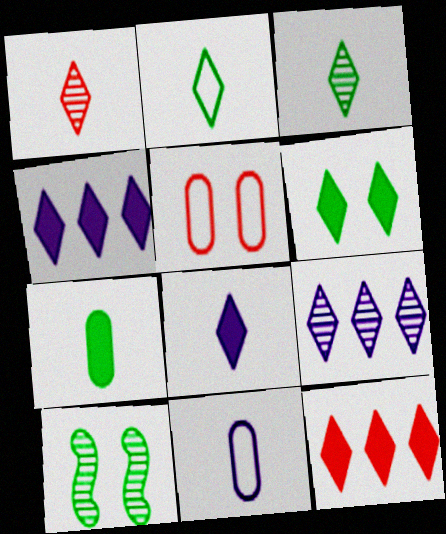[[1, 2, 8], 
[6, 8, 12], 
[10, 11, 12]]